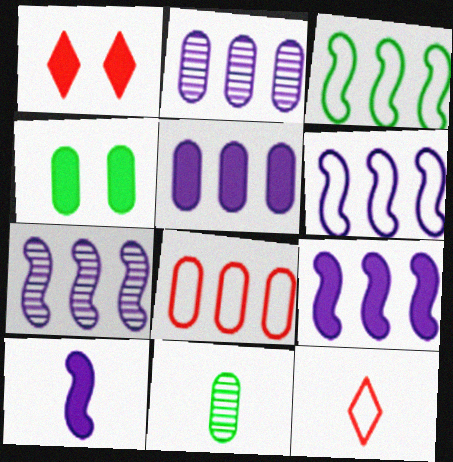[[1, 6, 11], 
[4, 7, 12], 
[6, 7, 9], 
[10, 11, 12]]